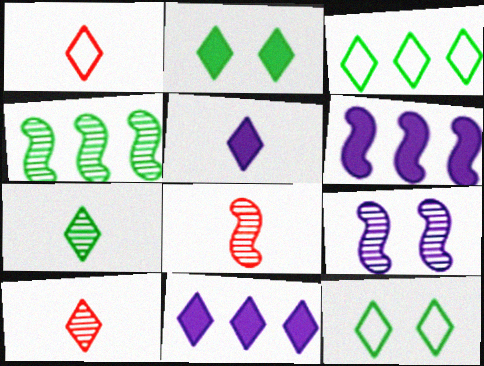[[1, 5, 7], 
[2, 3, 7], 
[4, 8, 9], 
[10, 11, 12]]